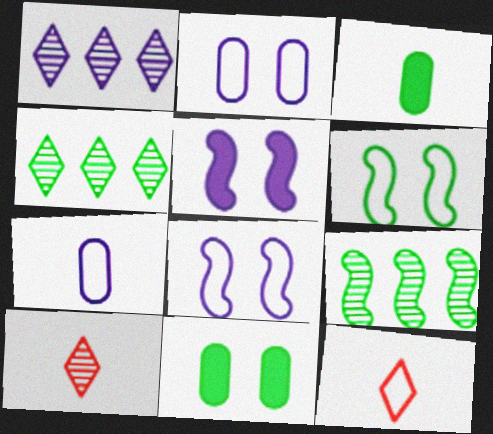[[1, 5, 7], 
[3, 4, 6]]